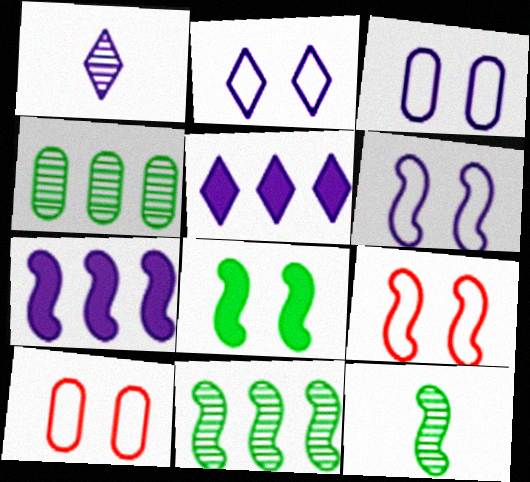[[1, 2, 5], 
[1, 3, 7], 
[2, 3, 6], 
[5, 10, 12], 
[7, 9, 12]]